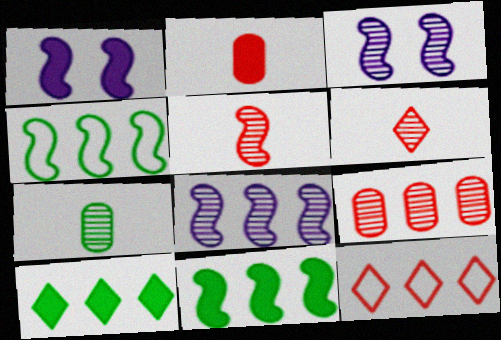[[1, 2, 10], 
[1, 4, 5], 
[1, 7, 12]]